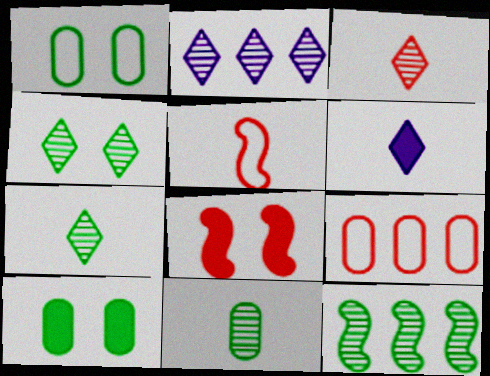[[2, 3, 4], 
[2, 5, 10], 
[3, 8, 9], 
[4, 11, 12], 
[5, 6, 11]]